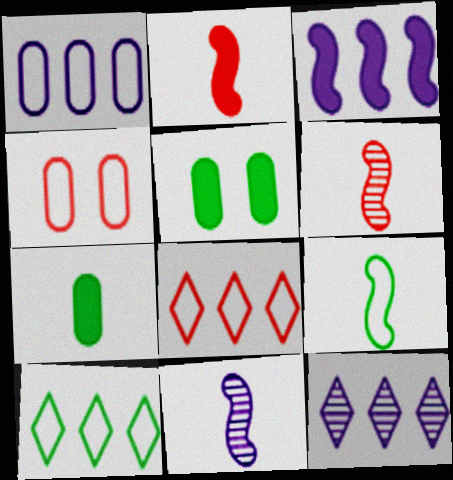[[1, 3, 12], 
[2, 9, 11], 
[5, 8, 11]]